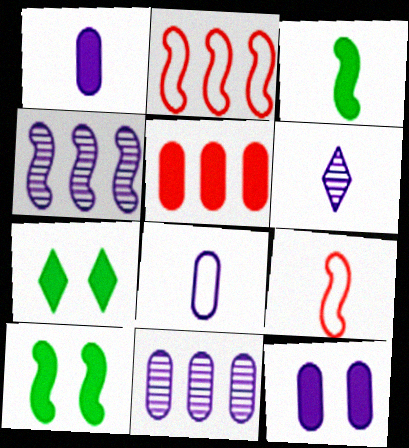[[4, 9, 10], 
[7, 9, 11], 
[8, 11, 12]]